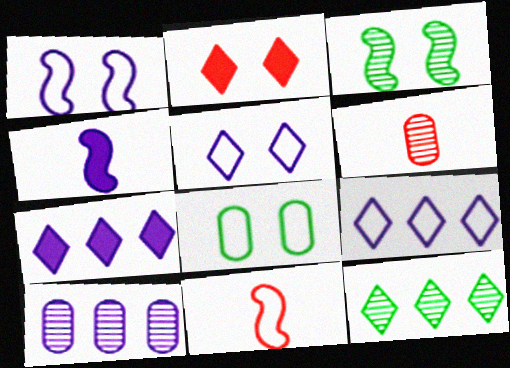[[4, 5, 10], 
[8, 9, 11]]